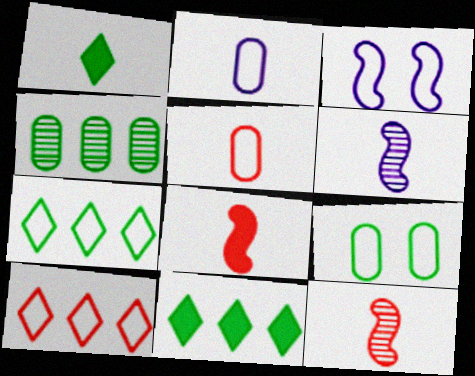[[1, 2, 12], 
[1, 5, 6], 
[3, 5, 7]]